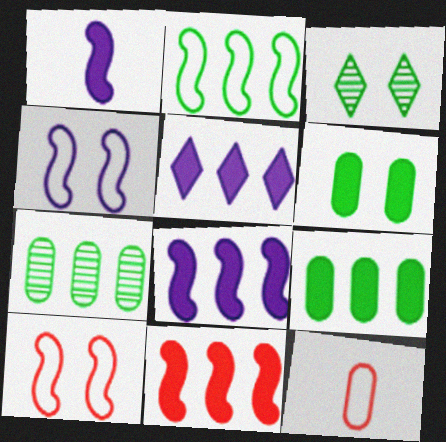[[3, 8, 12], 
[5, 9, 11]]